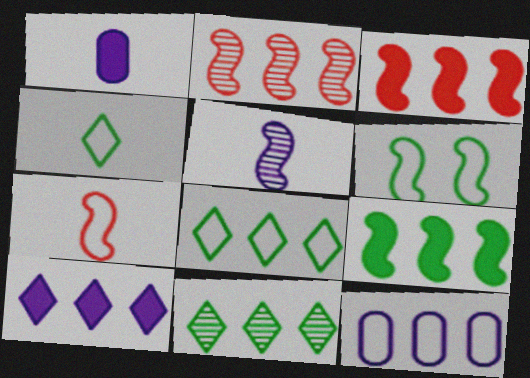[[3, 5, 6], 
[3, 11, 12]]